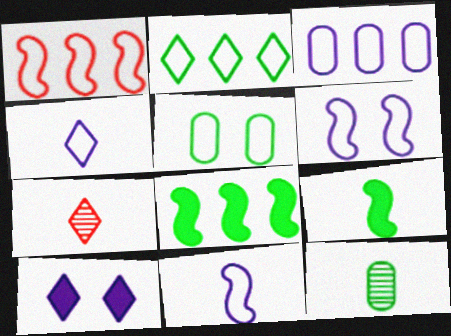[[1, 2, 3], 
[1, 4, 5], 
[1, 10, 12], 
[2, 7, 10], 
[3, 4, 6]]